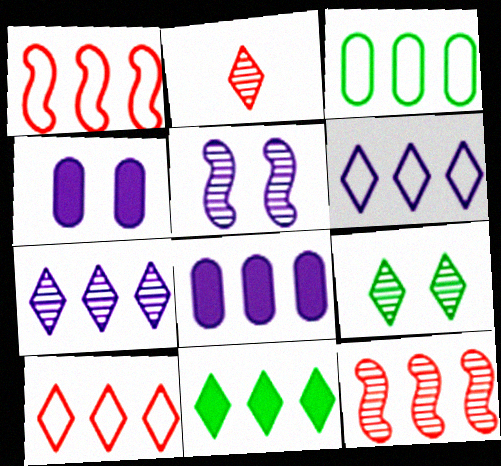[[1, 3, 6], 
[2, 7, 9], 
[7, 10, 11]]